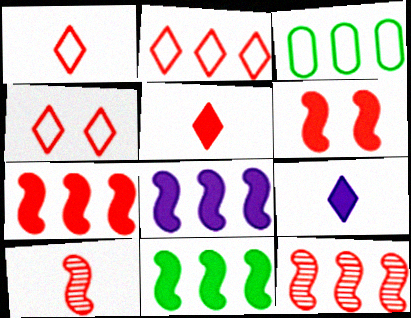[[1, 2, 4], 
[7, 8, 11]]